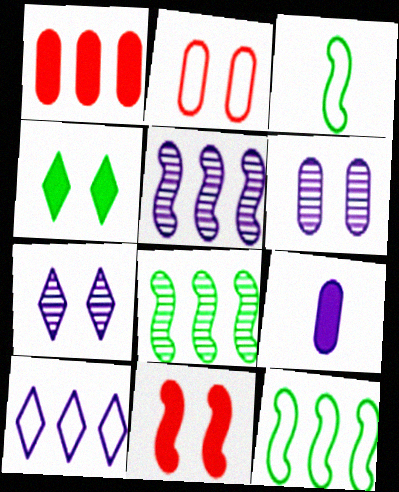[[1, 3, 7], 
[1, 8, 10], 
[2, 3, 10], 
[3, 5, 11]]